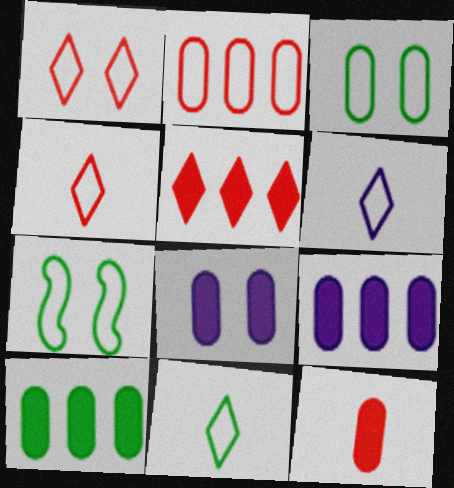[[2, 6, 7], 
[4, 6, 11], 
[8, 10, 12]]